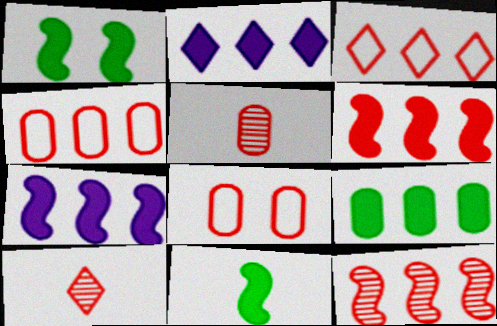[[2, 6, 9], 
[6, 8, 10]]